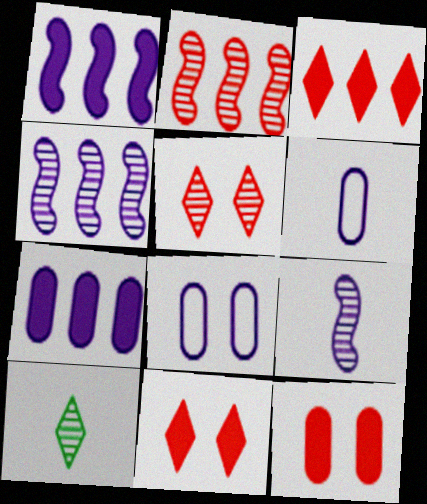[]